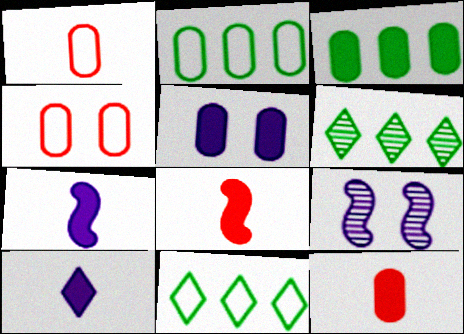[[3, 5, 12], 
[4, 6, 7], 
[9, 11, 12]]